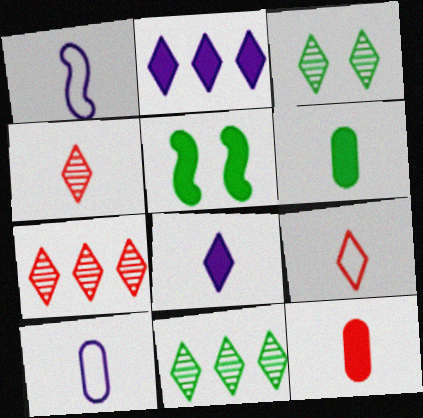[[1, 4, 6], 
[2, 3, 9], 
[2, 5, 12], 
[5, 7, 10]]